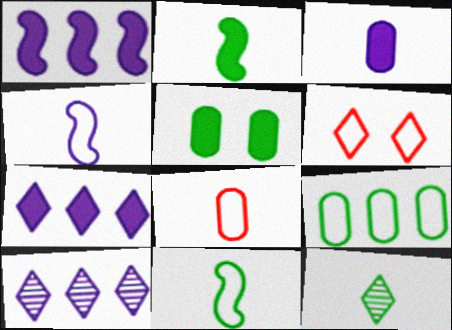[[4, 6, 9], 
[6, 7, 12]]